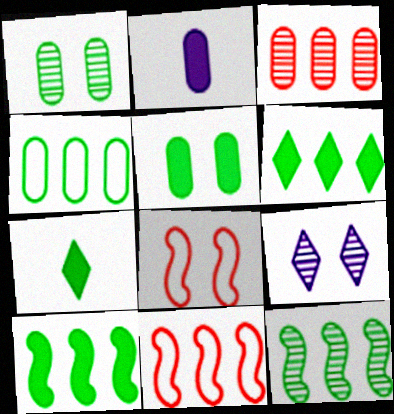[[4, 6, 12], 
[5, 7, 10], 
[5, 8, 9]]